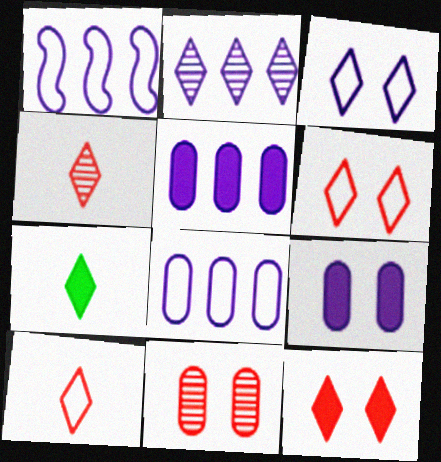[[1, 2, 5], 
[1, 7, 11], 
[2, 6, 7]]